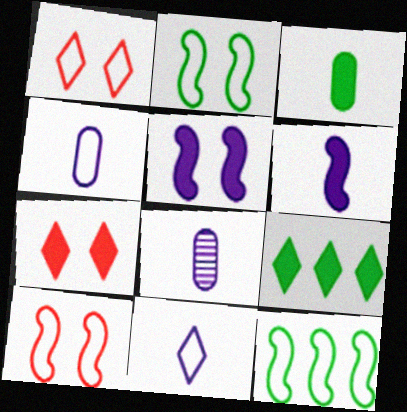[[1, 4, 12], 
[6, 8, 11], 
[7, 8, 12], 
[8, 9, 10]]